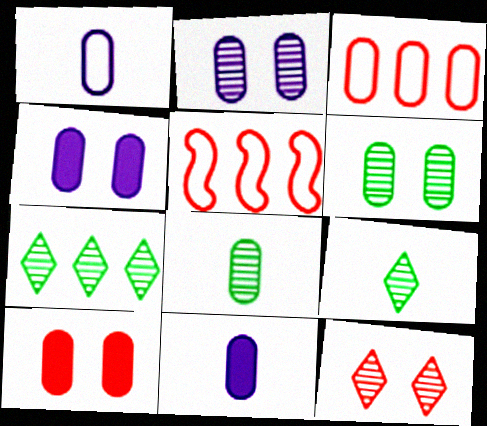[[3, 4, 8], 
[3, 6, 11], 
[4, 5, 9]]